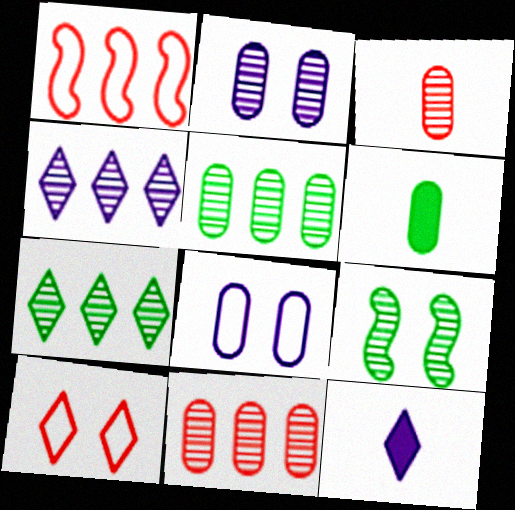[[2, 3, 5], 
[3, 4, 9], 
[6, 8, 11], 
[7, 10, 12]]